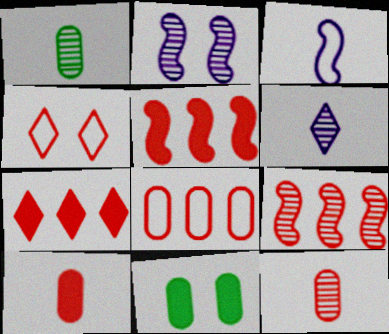[[2, 4, 11], 
[4, 5, 12], 
[4, 9, 10], 
[7, 8, 9]]